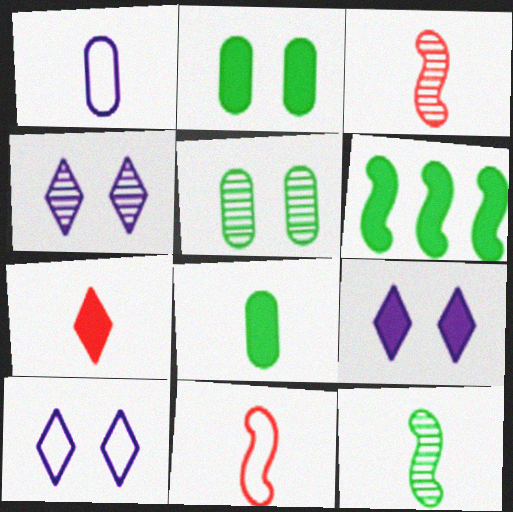[[1, 7, 12], 
[4, 9, 10]]